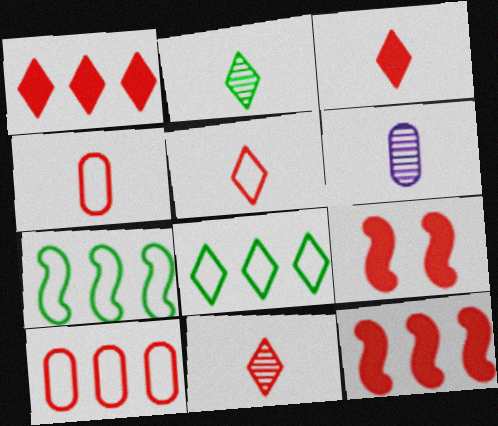[[3, 5, 11], 
[6, 8, 9], 
[9, 10, 11]]